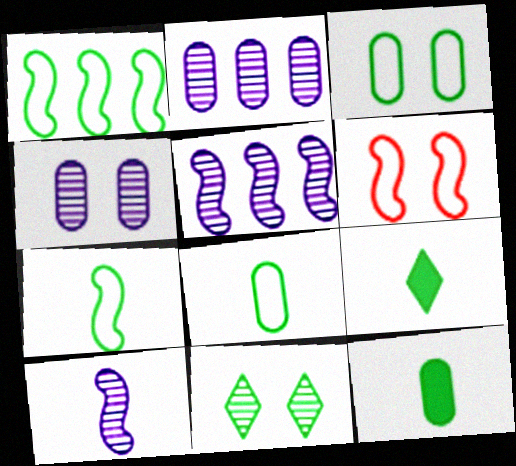[[1, 11, 12], 
[2, 6, 9]]